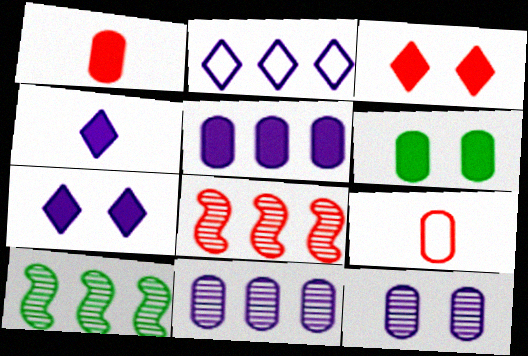[[1, 5, 6], 
[3, 8, 9], 
[6, 9, 11], 
[7, 9, 10]]